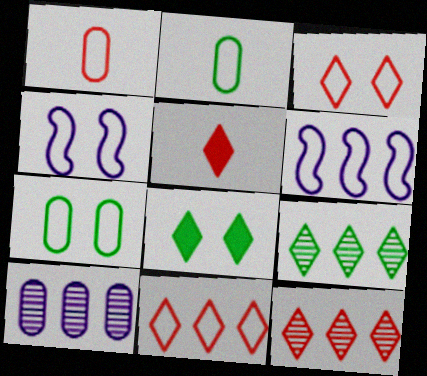[[2, 3, 6], 
[2, 4, 11], 
[3, 4, 7], 
[3, 5, 12]]